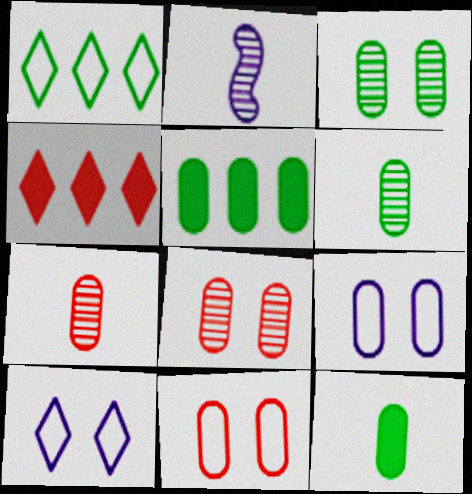[[5, 7, 9]]